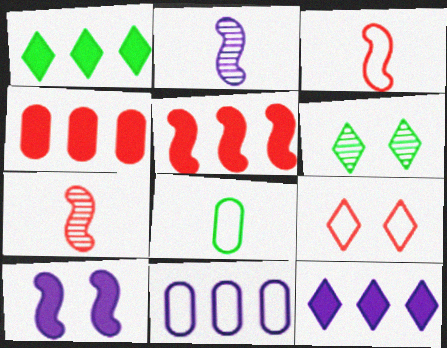[[4, 7, 9]]